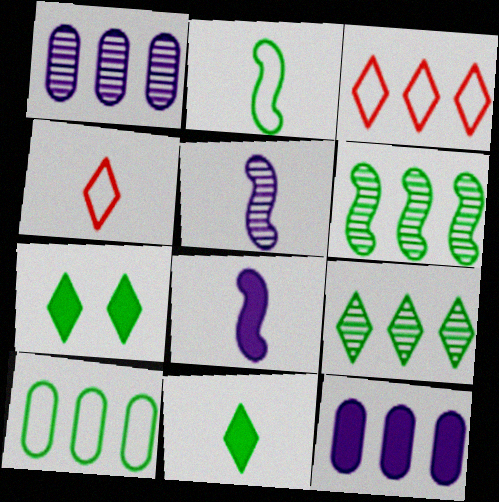[[3, 6, 12]]